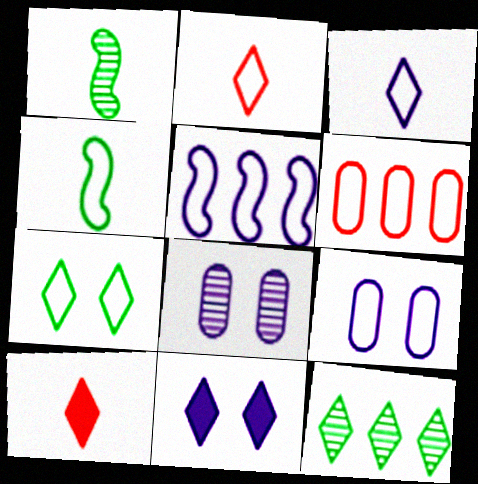[[1, 6, 11], 
[2, 11, 12], 
[3, 5, 9]]